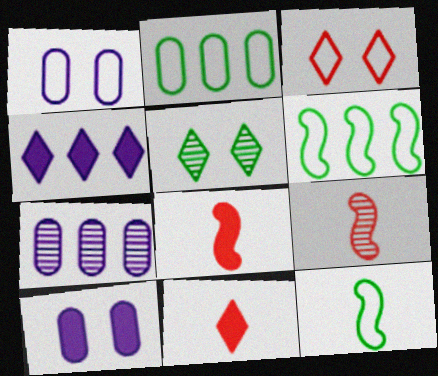[[5, 7, 9]]